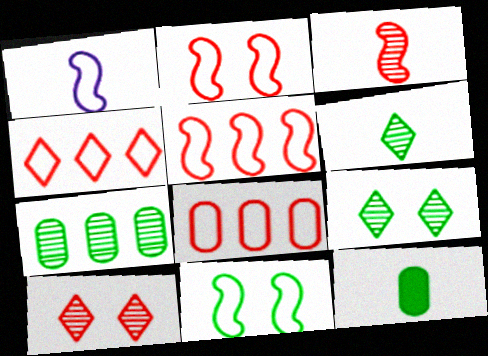[[1, 5, 11], 
[4, 5, 8]]